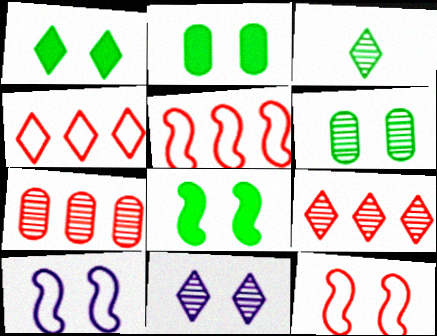[[1, 2, 8], 
[2, 11, 12], 
[3, 9, 11]]